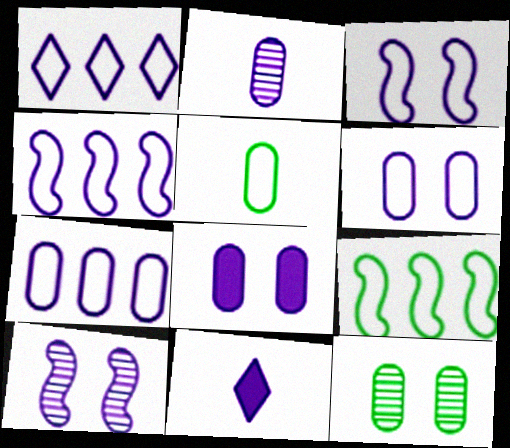[[1, 4, 7], 
[2, 7, 8], 
[7, 10, 11]]